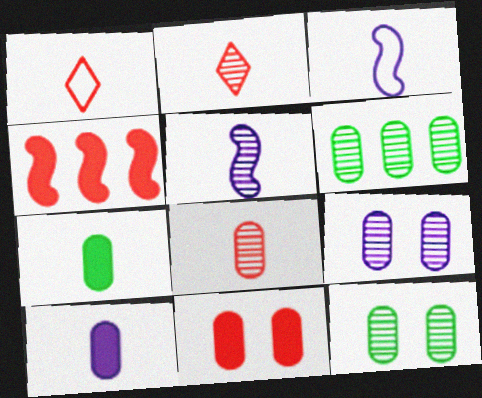[[1, 5, 7], 
[2, 3, 7], 
[6, 8, 9]]